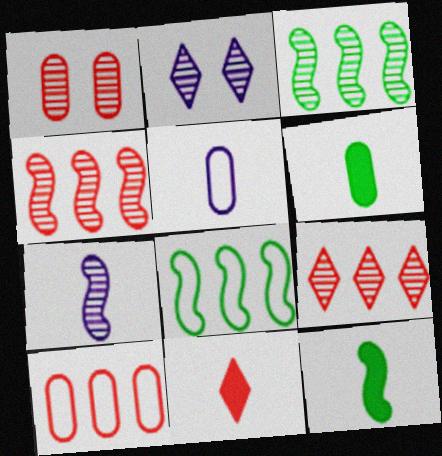[[2, 10, 12]]